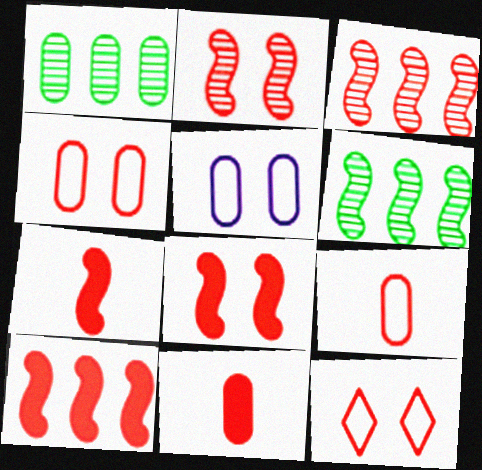[[1, 5, 11], 
[3, 11, 12], 
[7, 8, 10]]